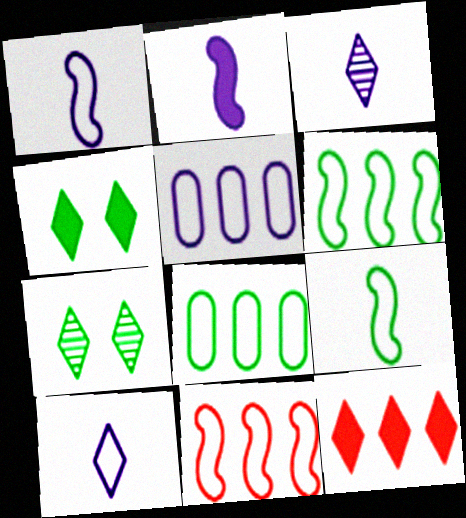[[7, 10, 12]]